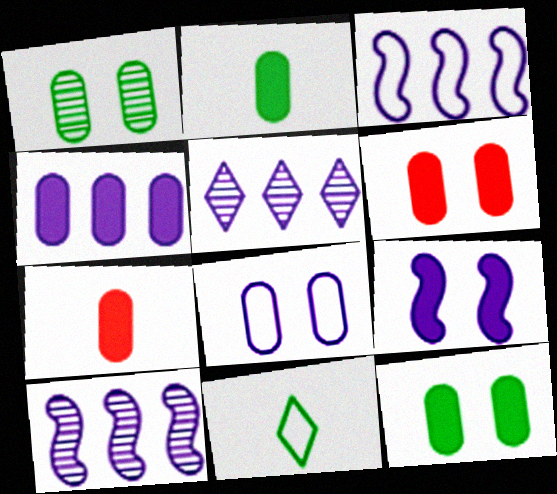[[1, 6, 8], 
[2, 4, 6], 
[3, 4, 5], 
[4, 7, 12], 
[6, 10, 11]]